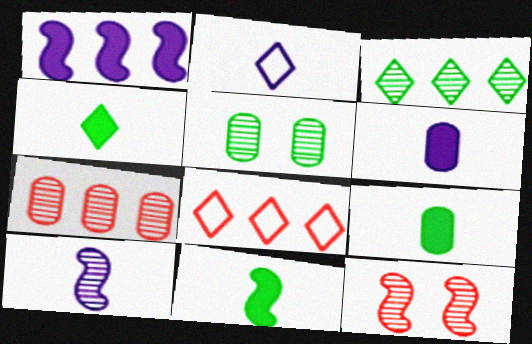[[2, 6, 10], 
[4, 9, 11]]